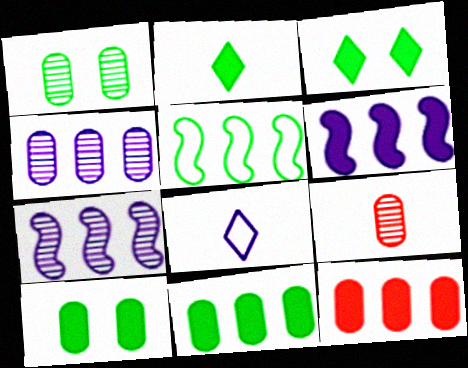[[1, 2, 5], 
[1, 4, 9]]